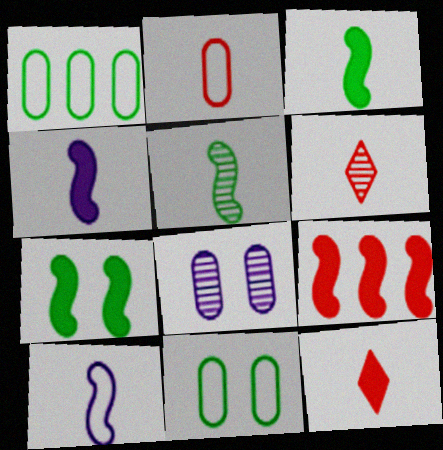[[4, 7, 9]]